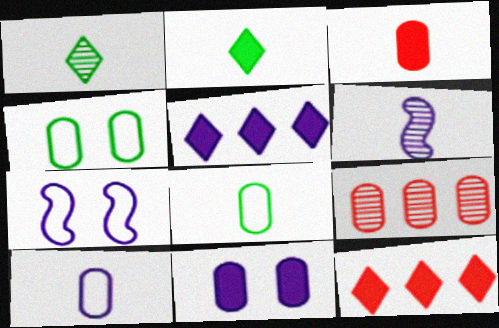[[2, 7, 9], 
[4, 6, 12], 
[8, 9, 11]]